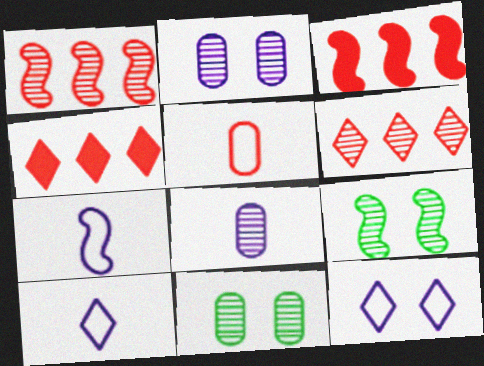[[3, 7, 9], 
[3, 10, 11], 
[4, 7, 11], 
[6, 8, 9]]